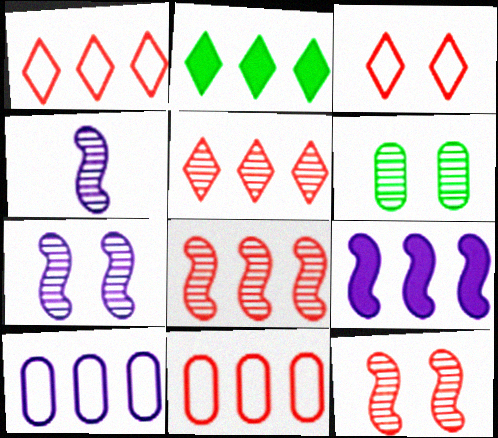[[2, 8, 10], 
[4, 5, 6]]